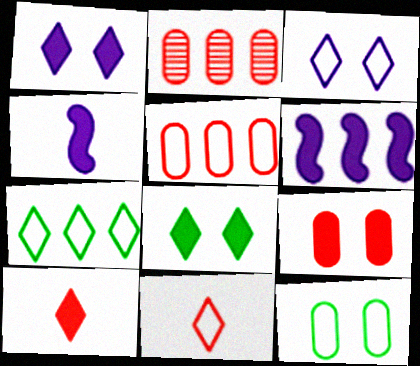[[2, 6, 7], 
[3, 7, 11]]